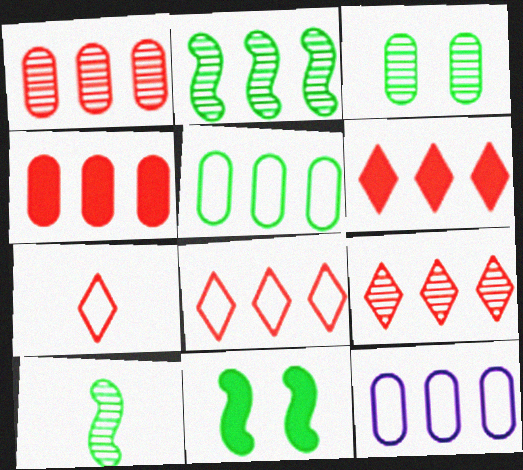[[2, 6, 12], 
[6, 8, 9]]